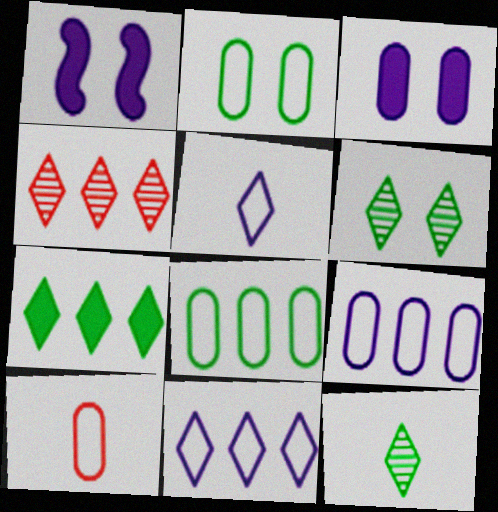[[2, 9, 10], 
[4, 7, 11]]